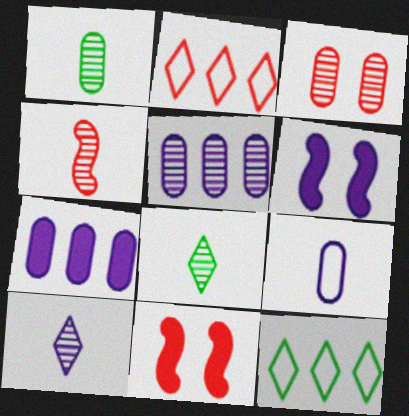[[1, 2, 6], 
[1, 3, 5], 
[1, 4, 10]]